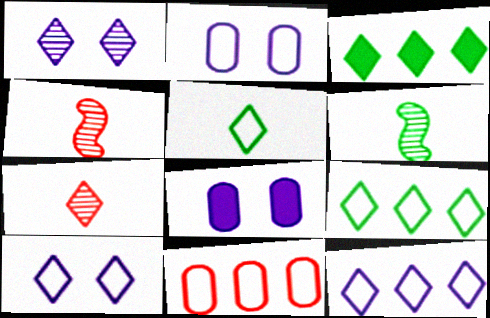[[2, 3, 4], 
[3, 7, 10], 
[4, 8, 9]]